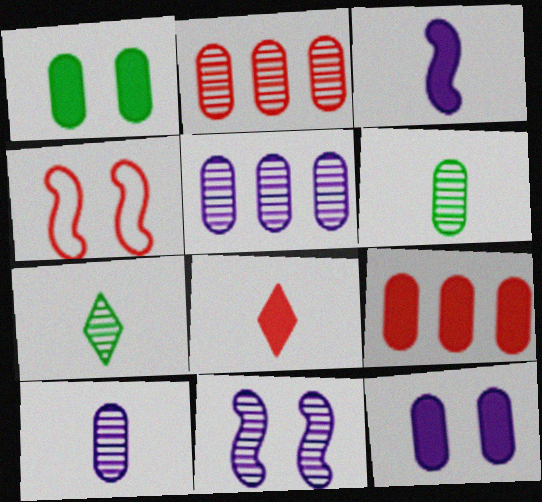[[2, 4, 8], 
[2, 7, 11]]